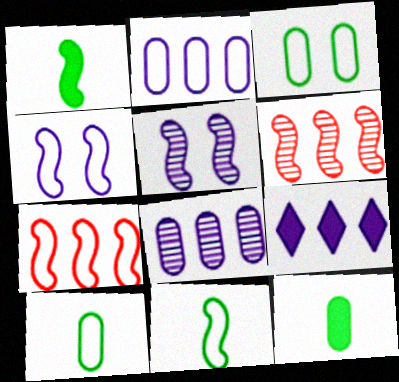[[1, 4, 6], 
[1, 5, 7], 
[4, 7, 11]]